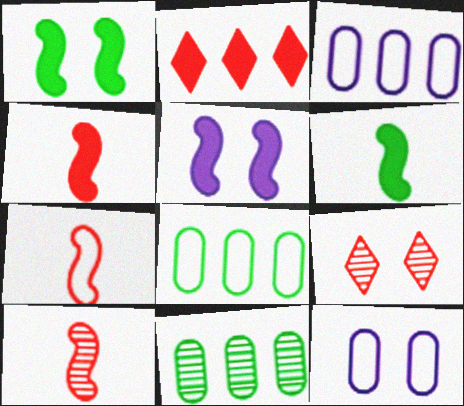[[1, 9, 12], 
[3, 6, 9], 
[4, 7, 10]]